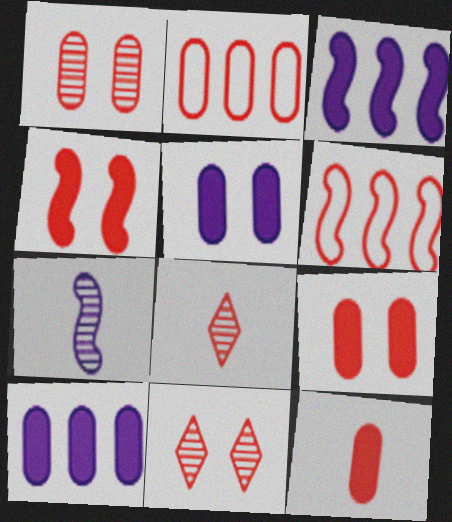[[1, 2, 12], 
[2, 4, 8], 
[6, 8, 9], 
[6, 11, 12]]